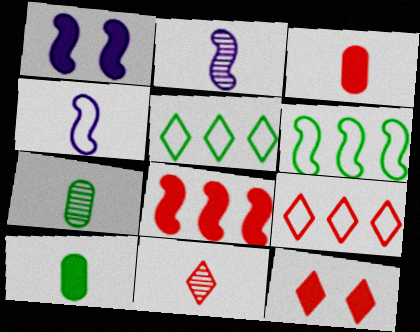[[1, 7, 9], 
[2, 7, 11], 
[3, 8, 12], 
[4, 10, 11], 
[9, 11, 12]]